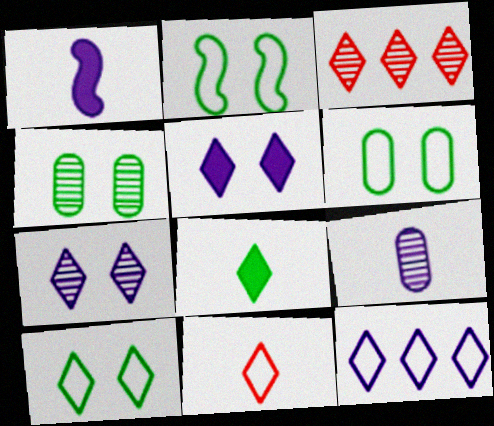[[1, 3, 6], 
[2, 6, 10], 
[10, 11, 12]]